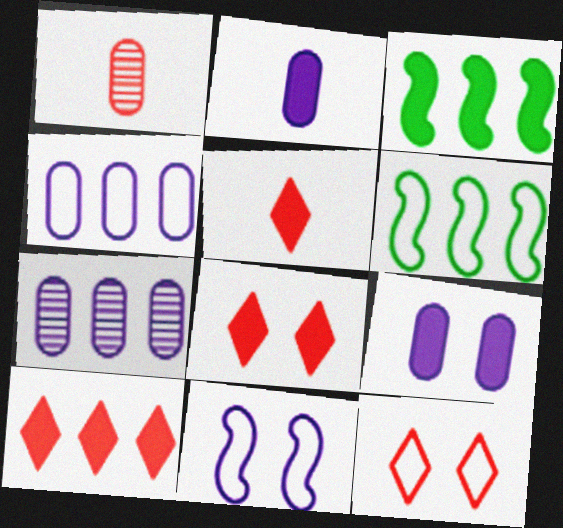[[2, 3, 8], 
[3, 5, 9], 
[5, 8, 10], 
[6, 7, 10]]